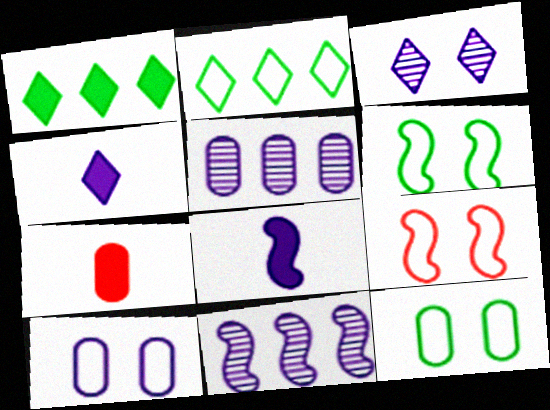[[4, 10, 11], 
[5, 7, 12]]